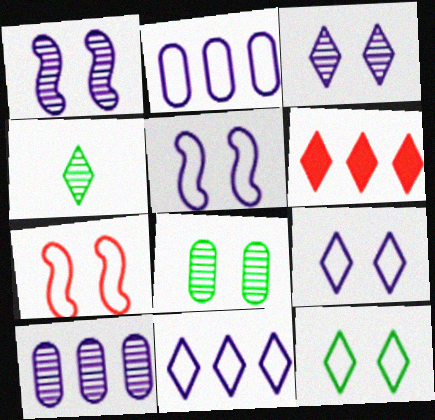[[4, 6, 9]]